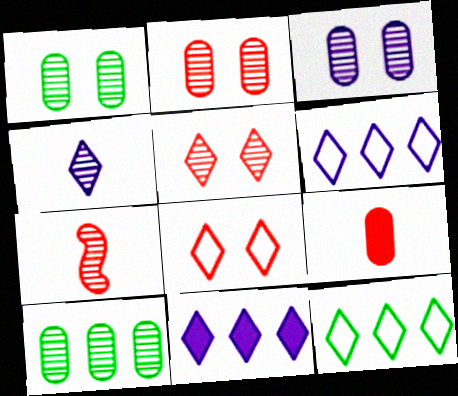[[1, 2, 3]]